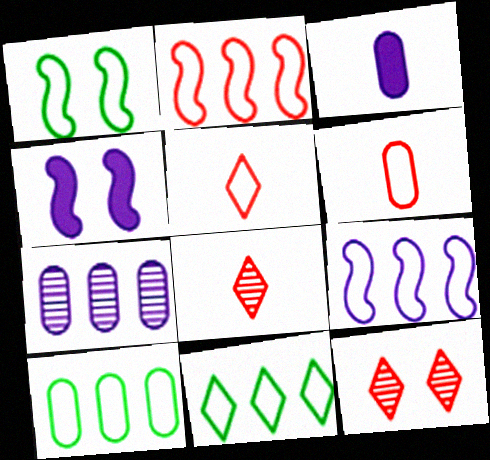[[4, 8, 10]]